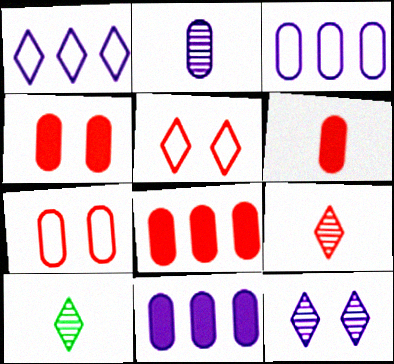[[4, 6, 8]]